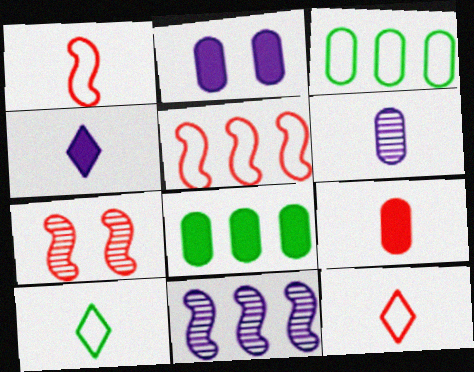[[2, 8, 9], 
[3, 4, 7]]